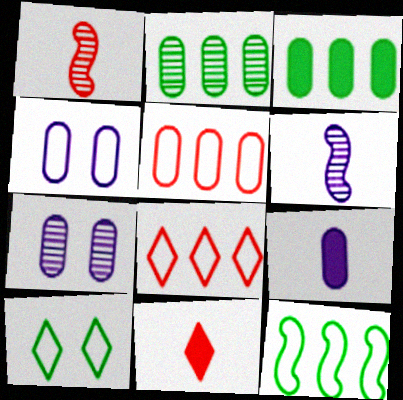[[7, 11, 12]]